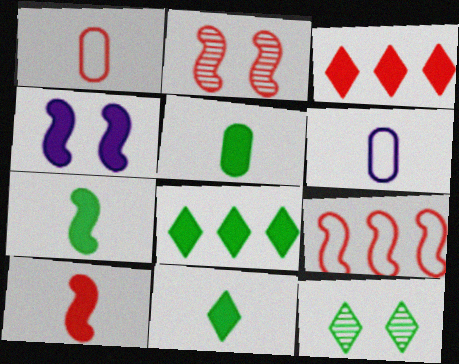[[1, 2, 3], 
[2, 6, 8], 
[2, 9, 10], 
[3, 4, 5], 
[5, 7, 11]]